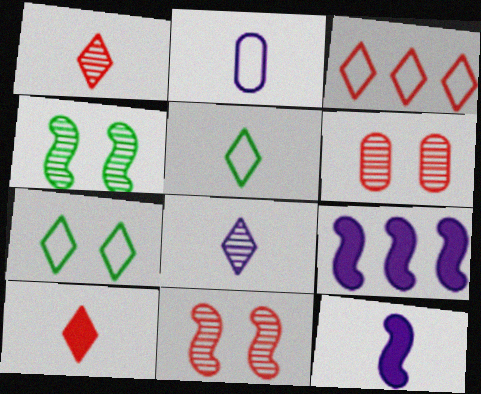[[2, 8, 12], 
[5, 6, 9], 
[5, 8, 10]]